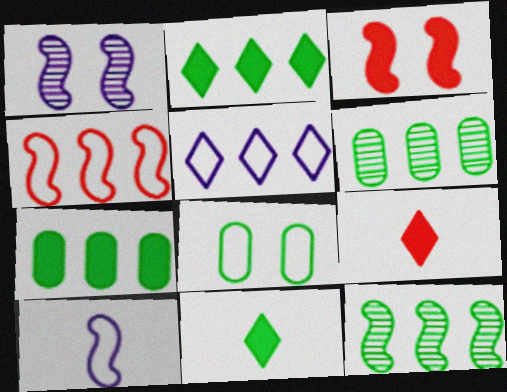[[3, 10, 12], 
[8, 11, 12]]